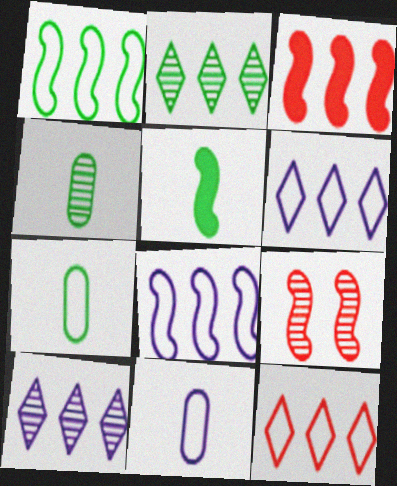[[4, 9, 10], 
[5, 8, 9]]